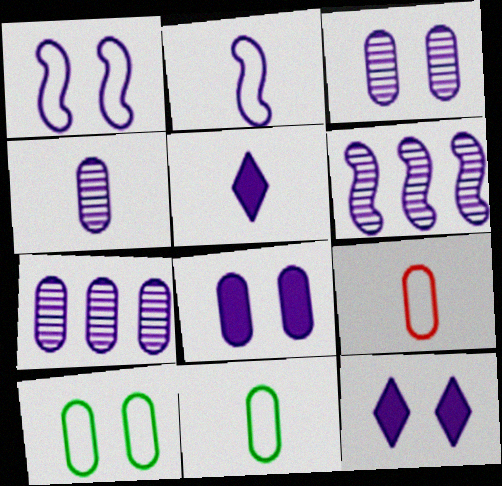[[1, 3, 12], 
[1, 5, 7], 
[2, 4, 5], 
[2, 7, 12], 
[3, 4, 7]]